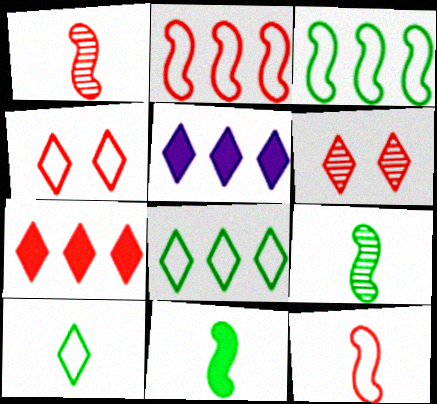[[5, 6, 10]]